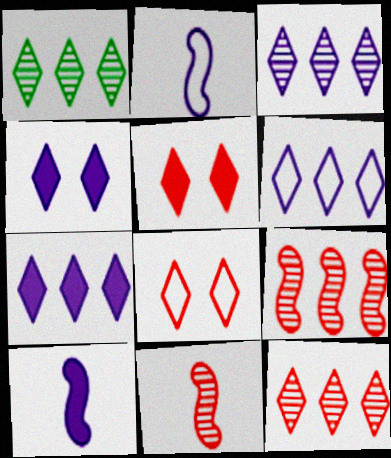[[1, 3, 12], 
[3, 6, 7]]